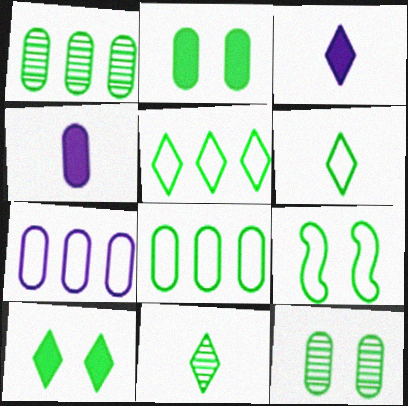[[5, 10, 11], 
[6, 8, 9], 
[9, 10, 12]]